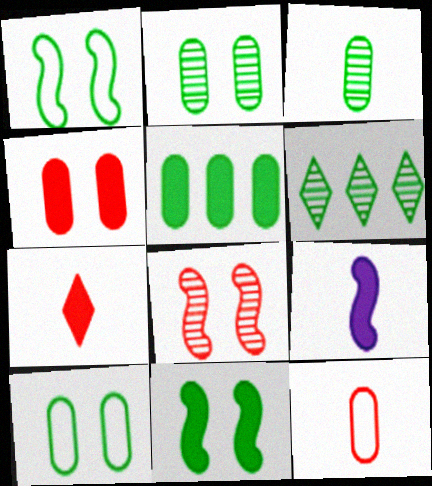[[3, 5, 10]]